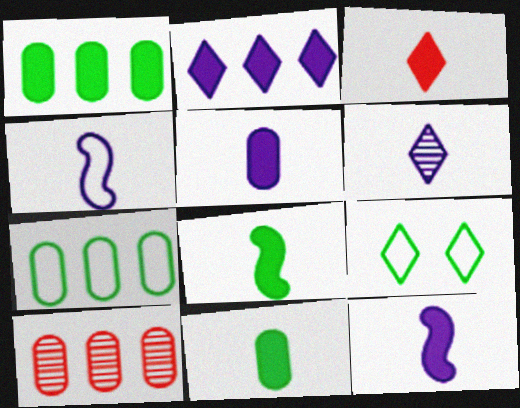[[3, 5, 8], 
[3, 11, 12], 
[4, 5, 6], 
[9, 10, 12]]